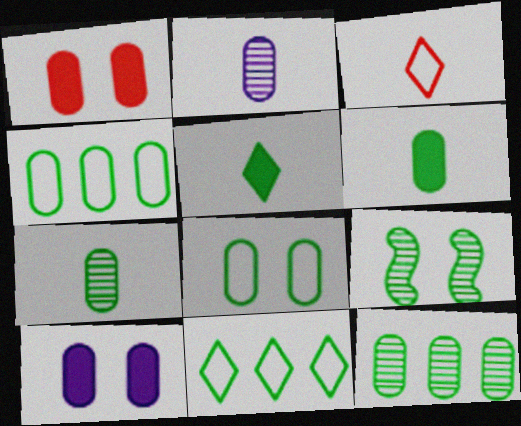[[1, 2, 4], 
[4, 5, 9], 
[6, 8, 12], 
[6, 9, 11]]